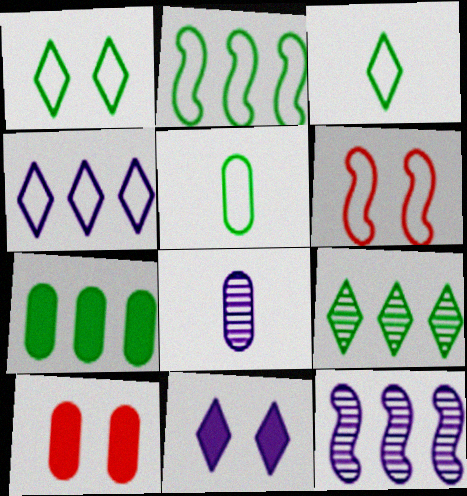[[1, 2, 5], 
[2, 7, 9], 
[3, 10, 12], 
[4, 5, 6]]